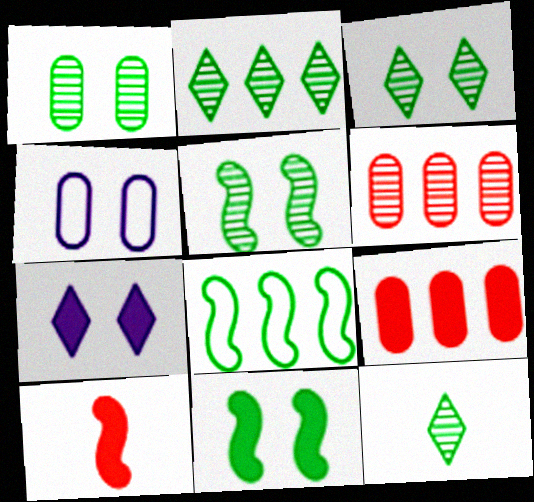[[1, 3, 5], 
[2, 3, 12], 
[2, 4, 10]]